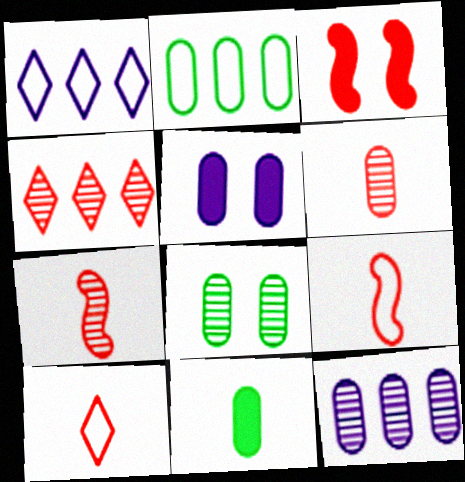[[2, 5, 6], 
[2, 8, 11], 
[6, 8, 12]]